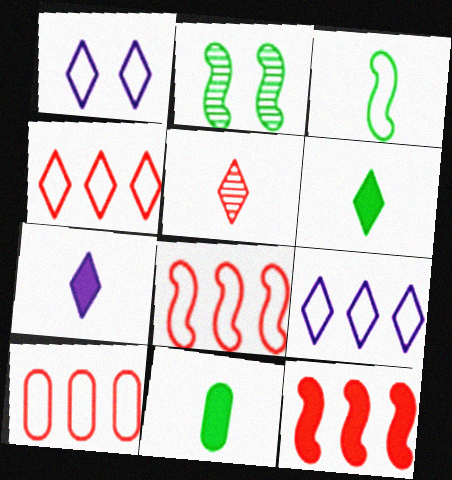[[1, 3, 10], 
[2, 7, 10], 
[4, 8, 10]]